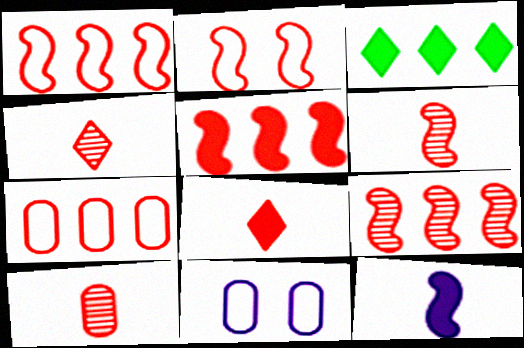[[1, 5, 9], 
[2, 5, 6], 
[3, 6, 11], 
[4, 6, 10]]